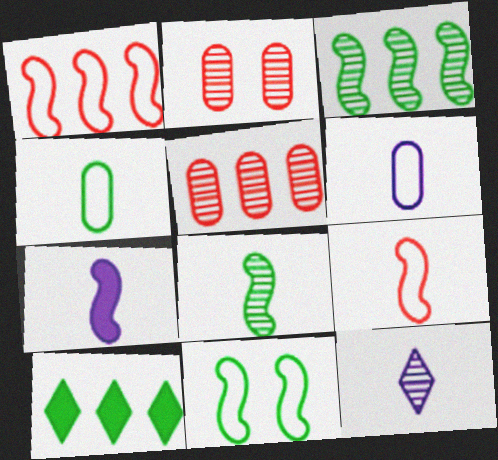[[2, 3, 12], 
[6, 7, 12], 
[7, 8, 9]]